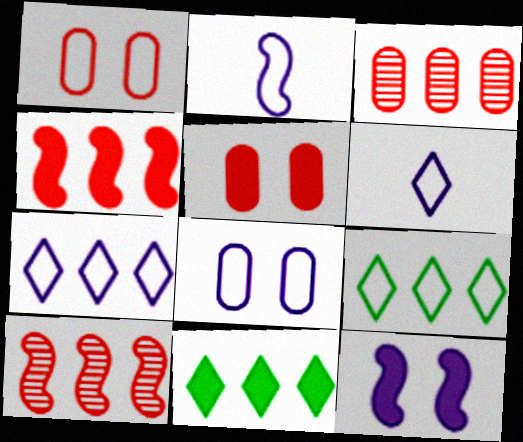[[1, 2, 9], 
[2, 7, 8]]